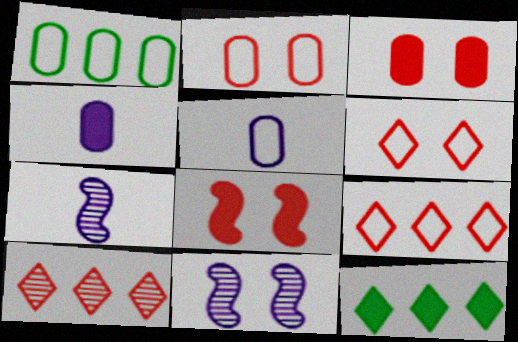[[1, 2, 5], 
[2, 7, 12], 
[4, 8, 12]]